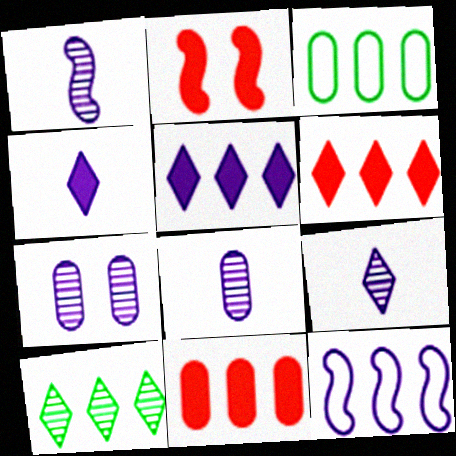[[1, 8, 9], 
[2, 3, 9], 
[4, 7, 12], 
[10, 11, 12]]